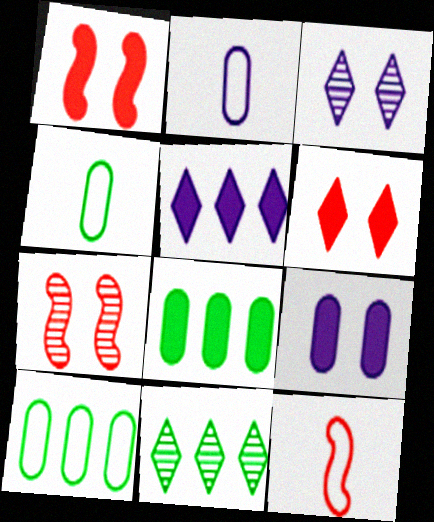[[1, 2, 11], 
[3, 8, 12], 
[4, 5, 7], 
[9, 11, 12]]